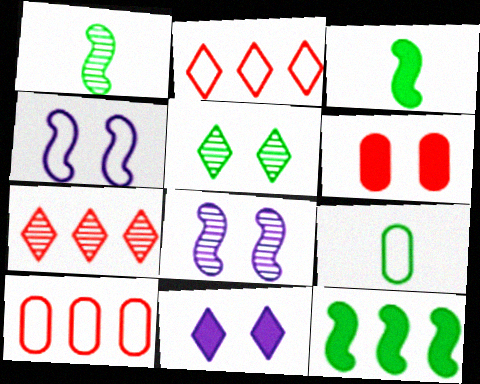[[1, 10, 11], 
[2, 4, 9], 
[4, 5, 6], 
[5, 9, 12]]